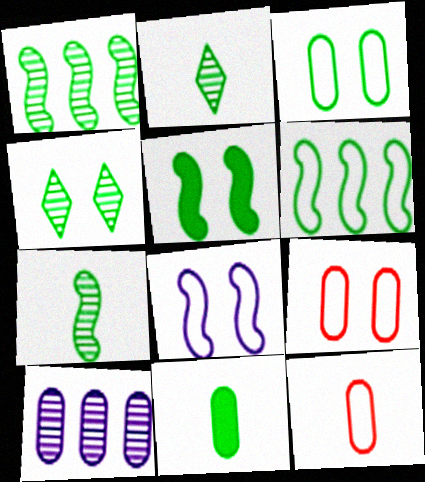[[3, 4, 5], 
[4, 6, 11], 
[5, 6, 7], 
[9, 10, 11]]